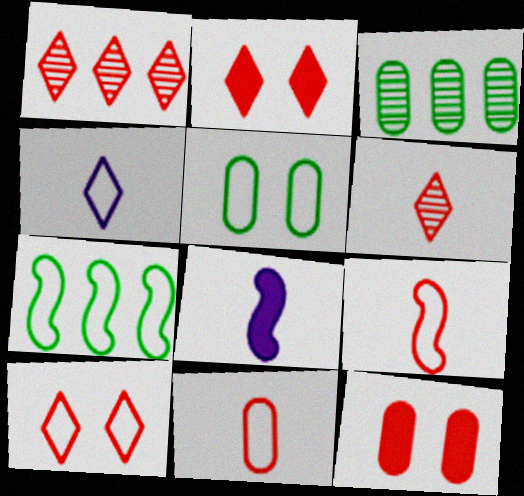[[1, 5, 8], 
[1, 9, 12], 
[3, 8, 10]]